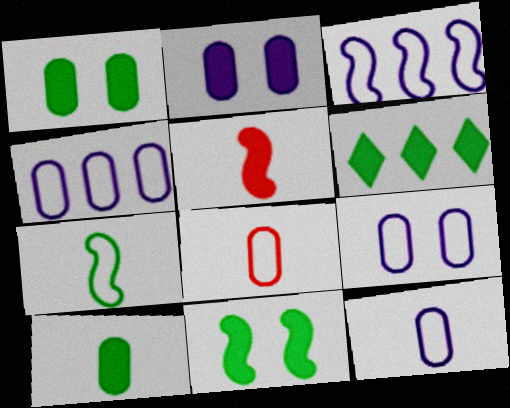[[2, 5, 6], 
[4, 9, 12], 
[6, 10, 11]]